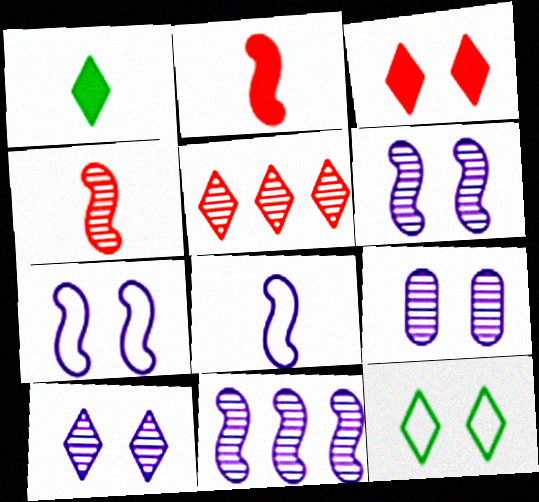[[3, 10, 12], 
[6, 9, 10]]